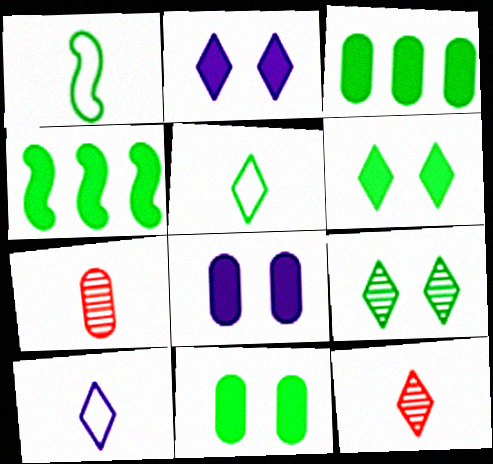[[1, 3, 9]]